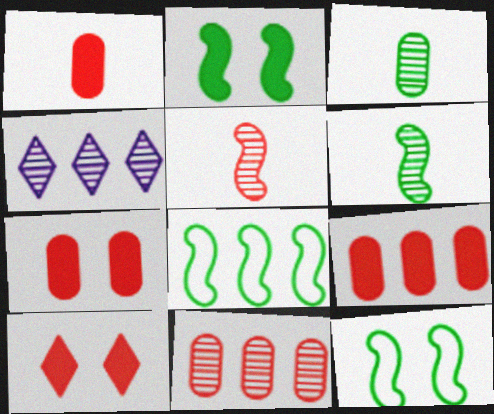[[1, 4, 12], 
[1, 7, 9], 
[2, 6, 8], 
[4, 8, 9]]